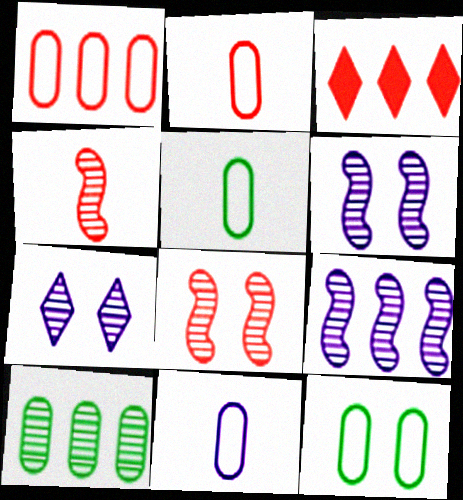[[1, 11, 12], 
[2, 3, 8], 
[2, 5, 11], 
[3, 5, 6], 
[4, 7, 10]]